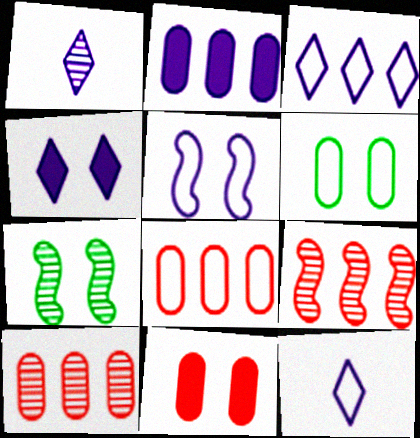[[1, 2, 5], 
[1, 3, 4], 
[1, 7, 10]]